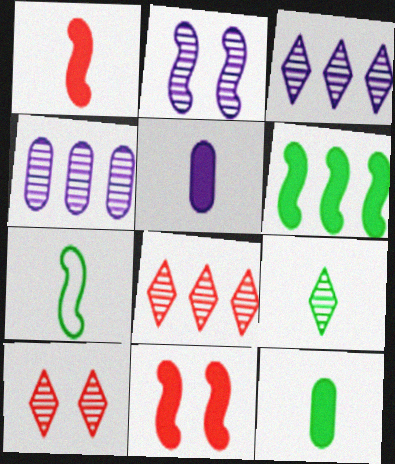[[3, 9, 10], 
[7, 9, 12]]